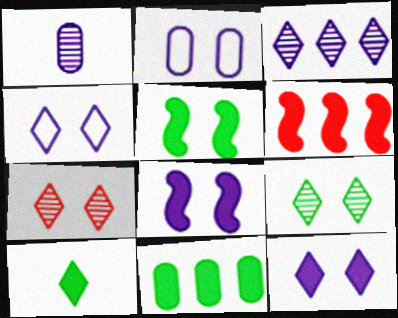[[2, 5, 7], 
[5, 10, 11]]